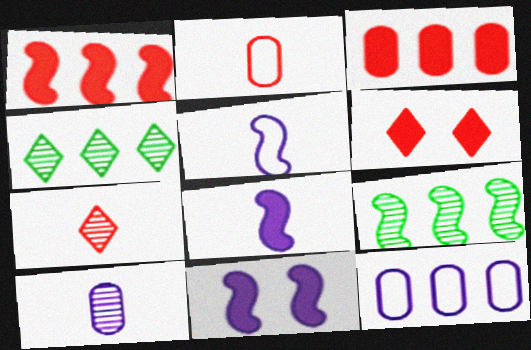[[1, 4, 12], 
[2, 4, 11]]